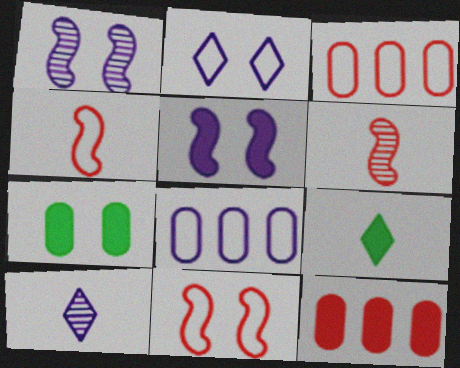[[1, 3, 9], 
[5, 8, 10], 
[5, 9, 12]]